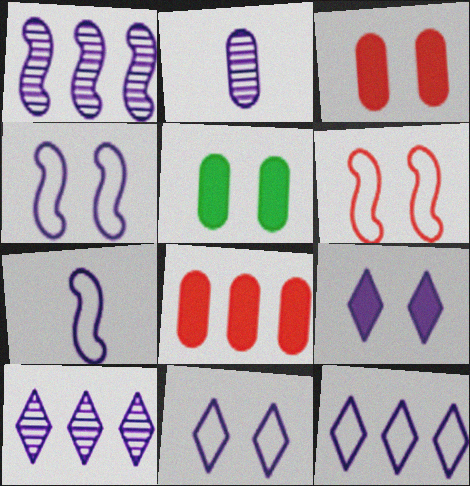[]